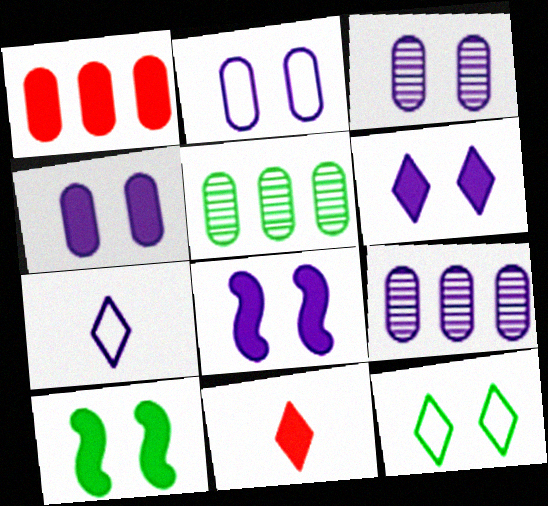[[2, 3, 4], 
[4, 6, 8], 
[7, 8, 9]]